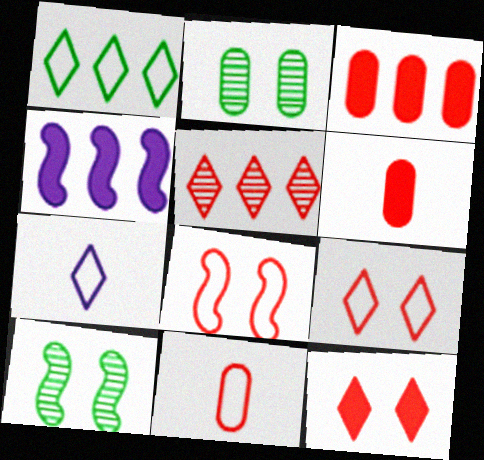[[1, 7, 9], 
[3, 7, 10], 
[5, 6, 8]]